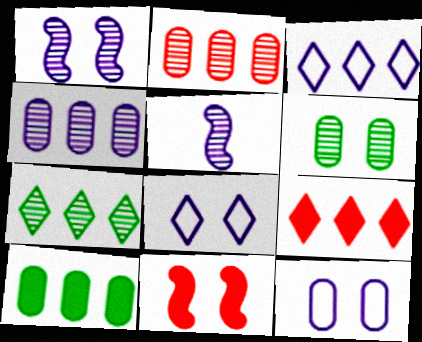[[3, 7, 9], 
[6, 8, 11]]